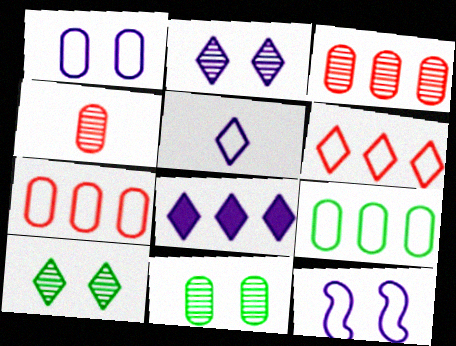[[2, 5, 8]]